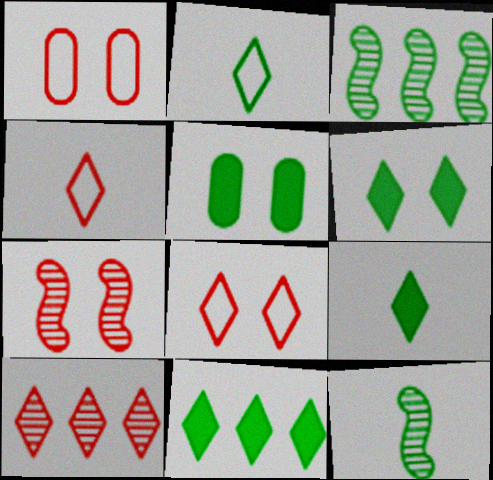[[2, 3, 5], 
[6, 9, 11]]